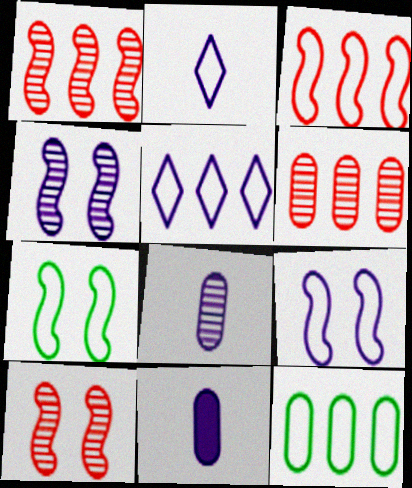[[3, 5, 12], 
[4, 5, 11]]